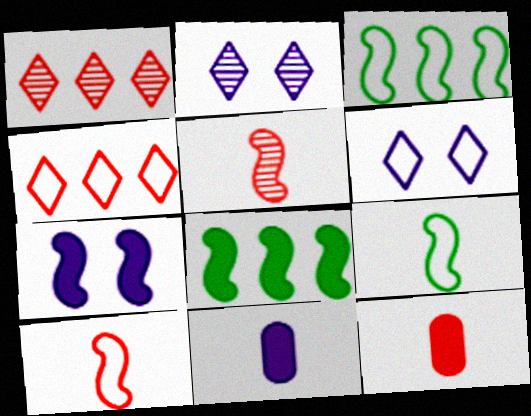[[2, 3, 12], 
[3, 5, 7]]